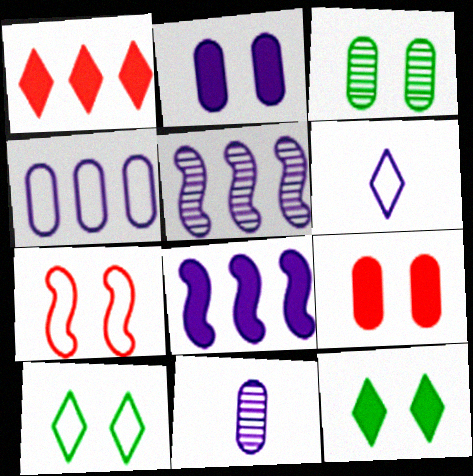[[2, 4, 11], 
[2, 5, 6]]